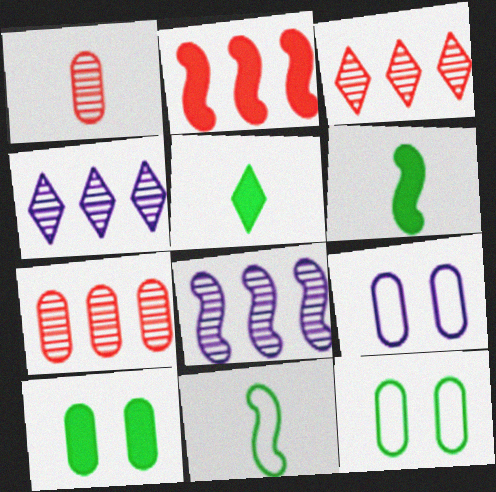[[3, 6, 9]]